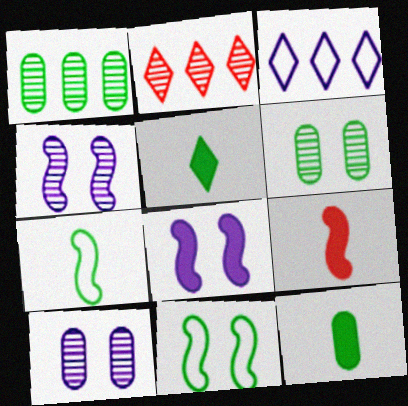[[1, 5, 11], 
[3, 6, 9]]